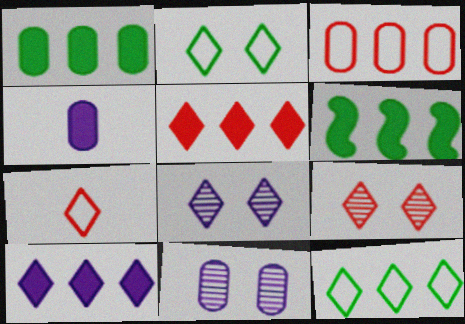[[5, 7, 9], 
[6, 7, 11]]